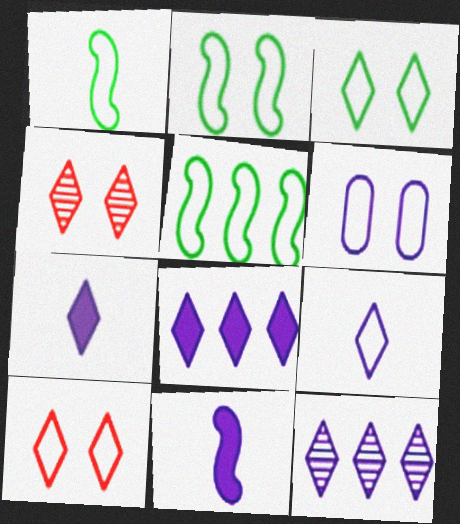[[1, 2, 5], 
[2, 6, 10], 
[6, 11, 12]]